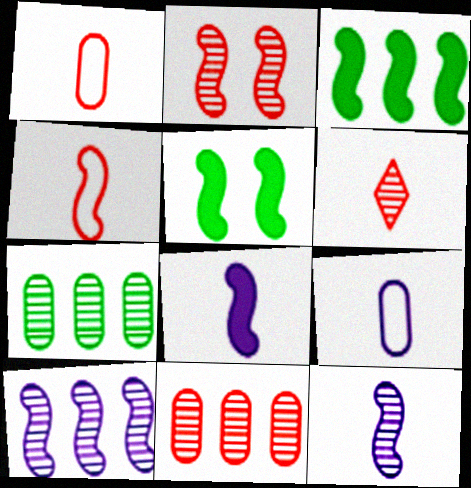[[2, 6, 11], 
[4, 5, 10]]